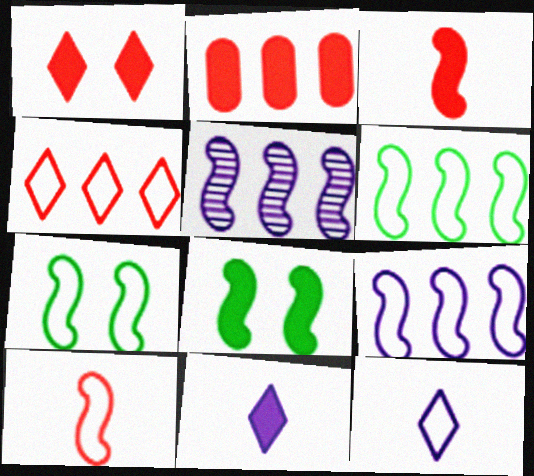[[1, 2, 3], 
[2, 8, 11], 
[3, 5, 7], 
[5, 8, 10], 
[7, 9, 10]]